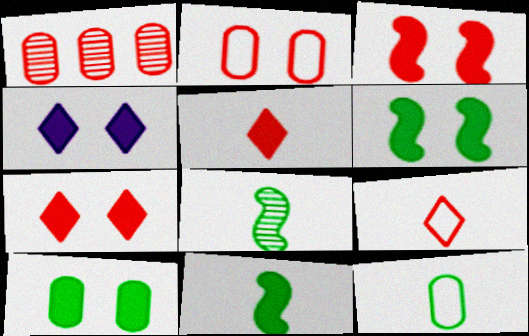[[1, 3, 9], 
[3, 4, 10]]